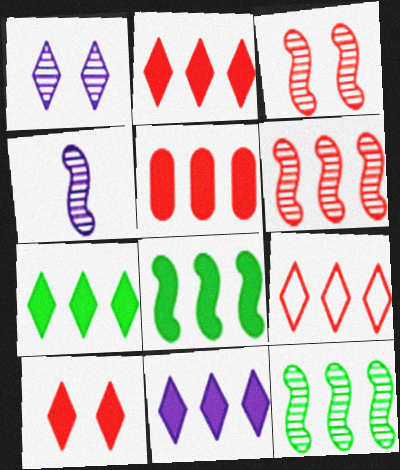[[2, 7, 11], 
[3, 4, 12], 
[5, 6, 9], 
[5, 8, 11]]